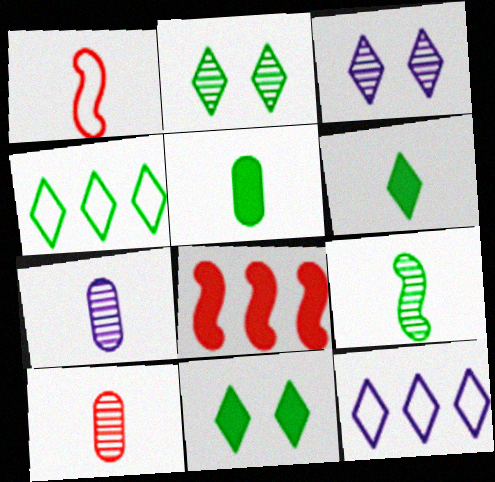[[1, 6, 7], 
[2, 4, 6]]